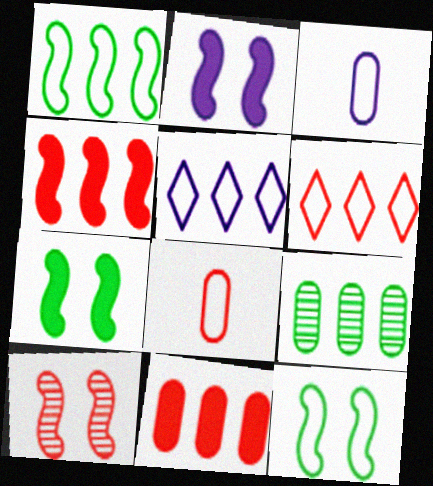[[2, 10, 12], 
[3, 6, 12], 
[4, 5, 9], 
[5, 8, 12]]